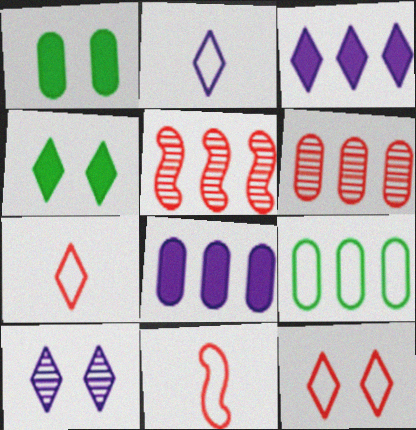[[1, 2, 5], 
[2, 3, 10], 
[3, 5, 9], 
[4, 10, 12], 
[6, 8, 9]]